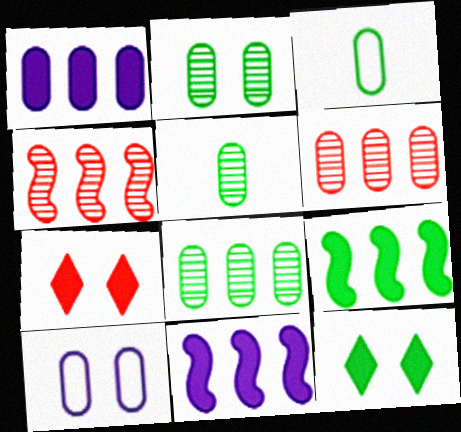[[2, 5, 8]]